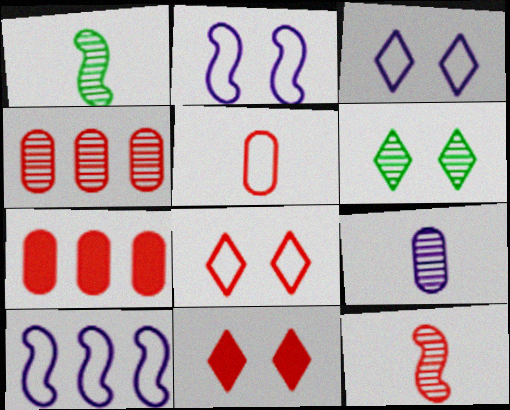[[1, 3, 7], 
[3, 6, 11], 
[7, 8, 12]]